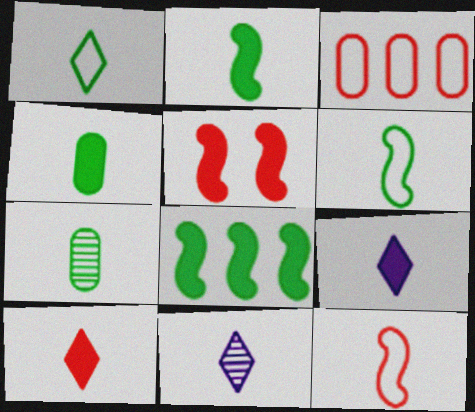[[1, 2, 7], 
[1, 10, 11], 
[4, 11, 12], 
[7, 9, 12]]